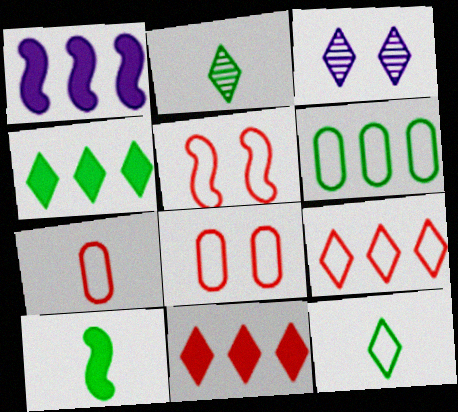[[1, 2, 8], 
[3, 11, 12], 
[5, 7, 9]]